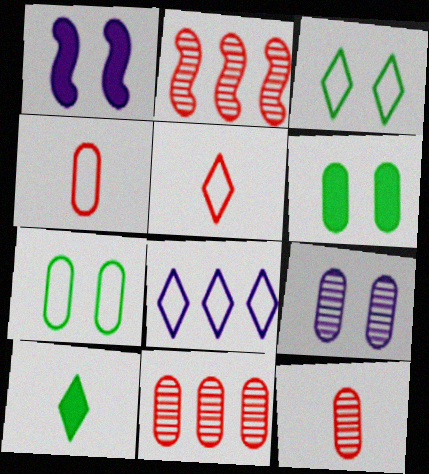[[3, 5, 8]]